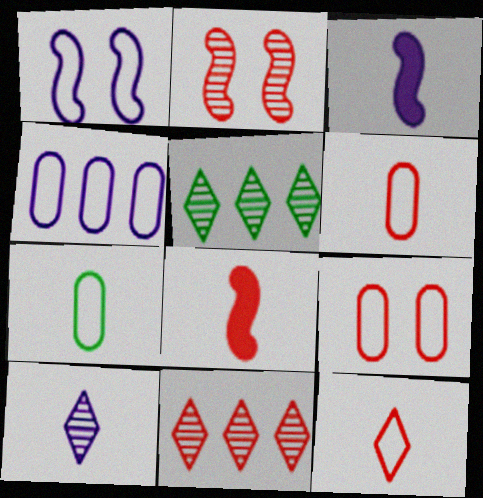[[3, 5, 9], 
[4, 7, 9], 
[7, 8, 10], 
[8, 9, 11]]